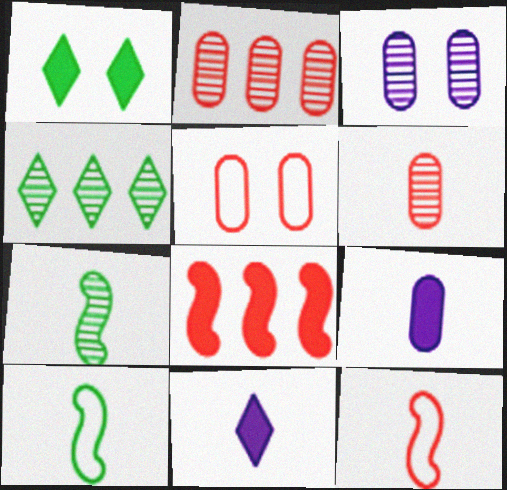[[1, 8, 9], 
[6, 10, 11]]